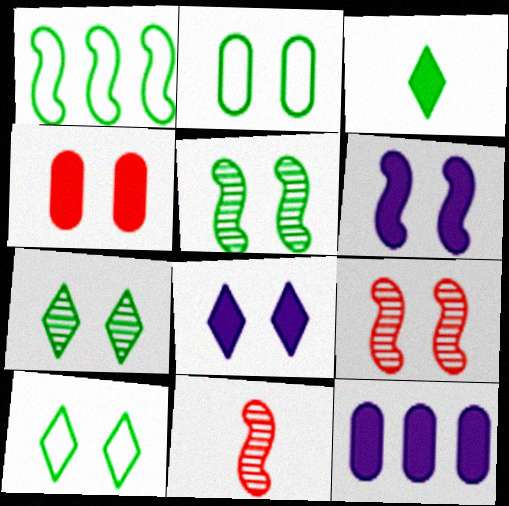[[1, 6, 11], 
[2, 8, 9], 
[10, 11, 12]]